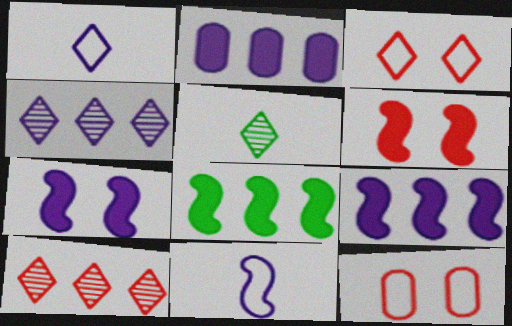[[5, 9, 12]]